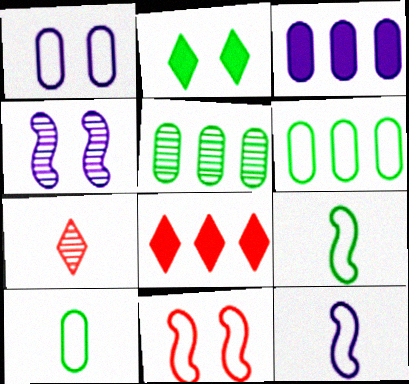[[2, 5, 9], 
[4, 5, 7], 
[4, 8, 10]]